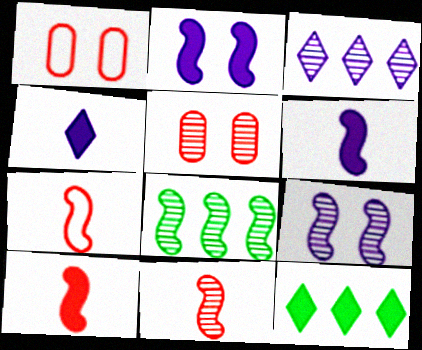[[1, 4, 8], 
[2, 7, 8], 
[7, 10, 11], 
[8, 9, 11]]